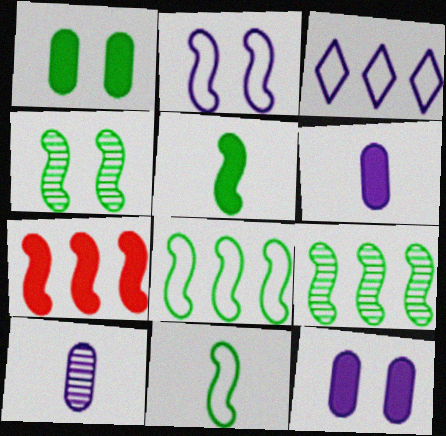[[4, 5, 8]]